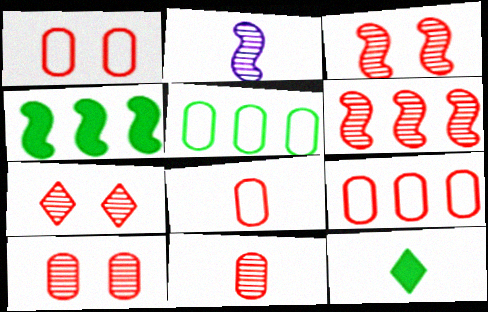[[1, 8, 9], 
[2, 8, 12], 
[3, 7, 10], 
[6, 7, 11]]